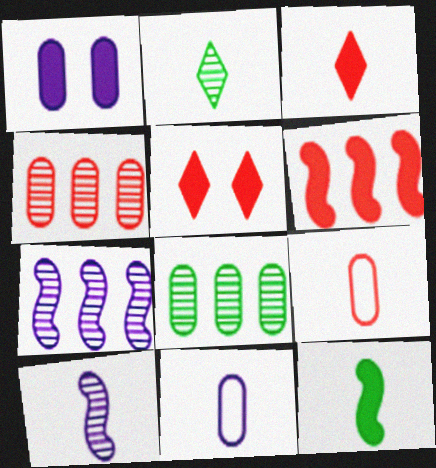[[1, 8, 9]]